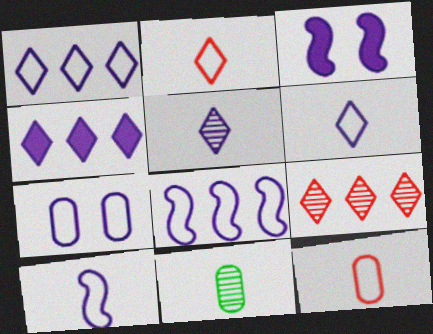[[1, 7, 10], 
[6, 7, 8]]